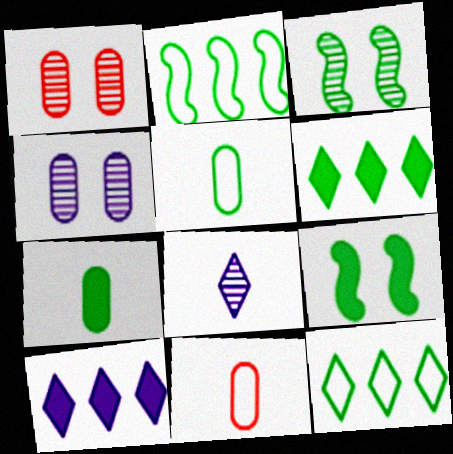[[3, 5, 6], 
[3, 7, 12], 
[3, 10, 11], 
[6, 7, 9]]